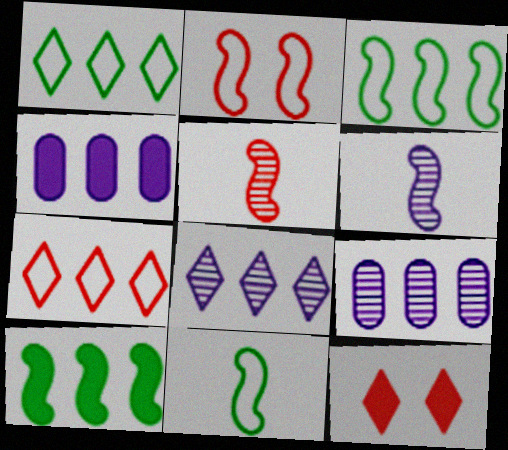[[2, 6, 10], 
[7, 9, 10], 
[9, 11, 12]]